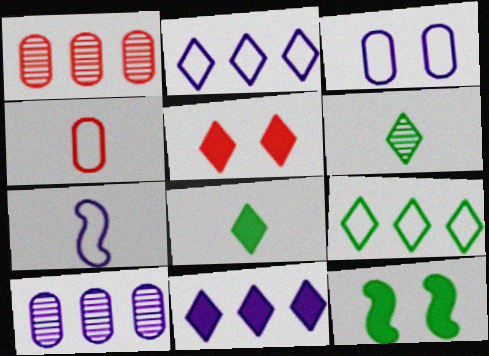[[2, 3, 7], 
[2, 5, 6], 
[5, 8, 11]]